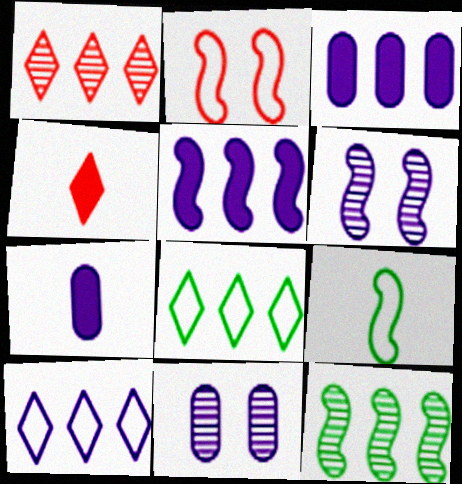[[6, 7, 10]]